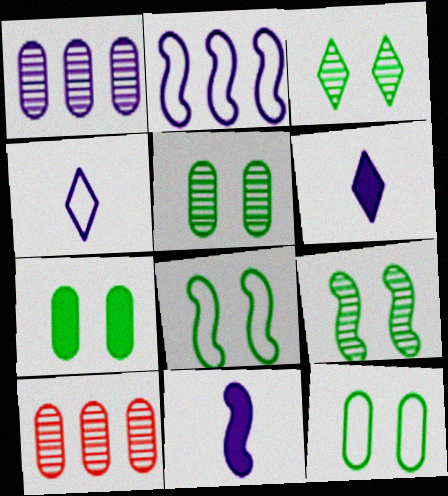[[3, 5, 9], 
[3, 7, 8], 
[5, 7, 12], 
[6, 8, 10]]